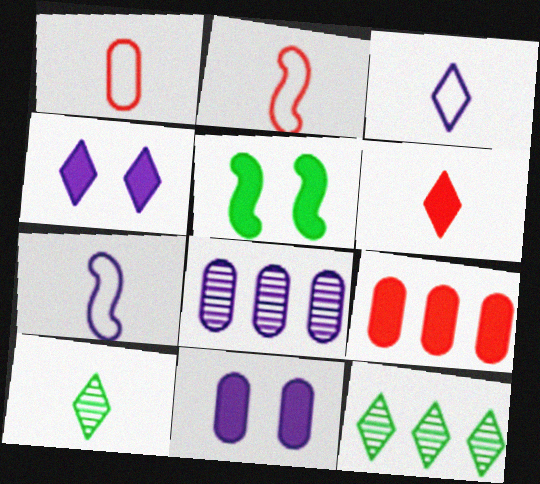[[2, 11, 12], 
[3, 6, 10], 
[4, 7, 8]]